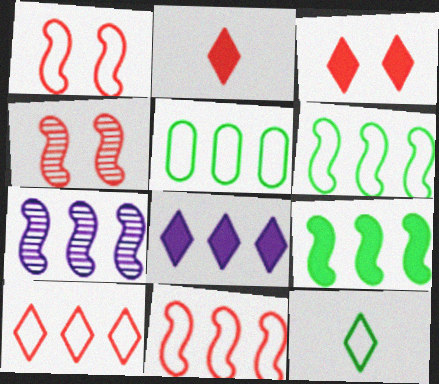[[7, 9, 11]]